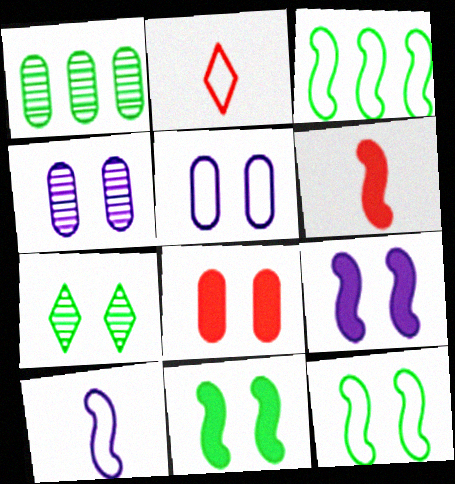[[1, 2, 9], 
[2, 3, 5]]